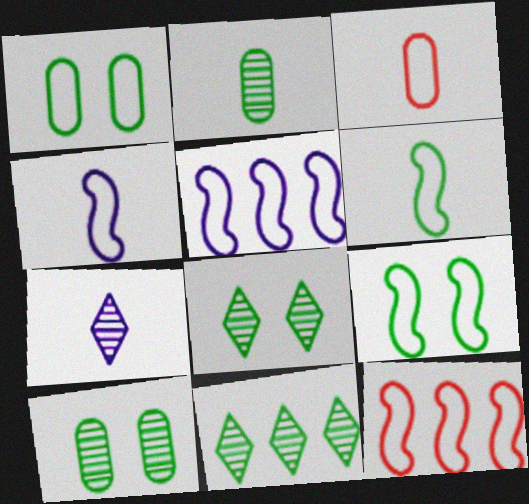[[4, 9, 12]]